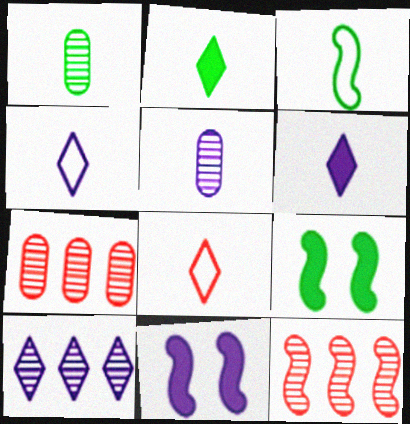[[1, 2, 3], 
[3, 11, 12], 
[4, 7, 9]]